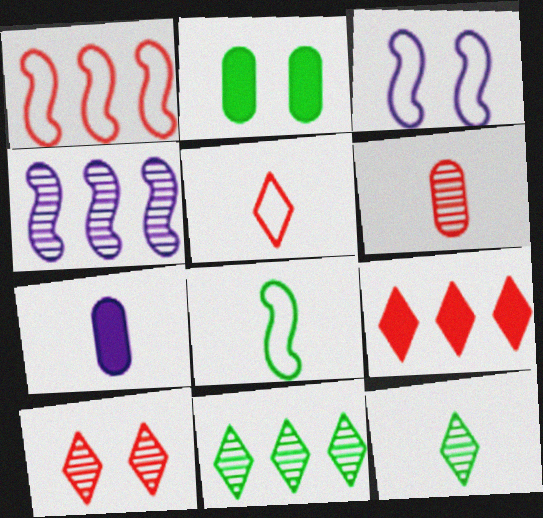[[1, 3, 8], 
[2, 3, 10], 
[2, 4, 5], 
[2, 8, 11], 
[5, 9, 10]]